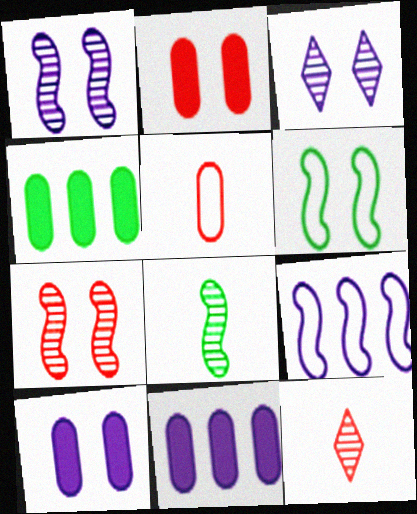[[2, 3, 6], 
[6, 11, 12]]